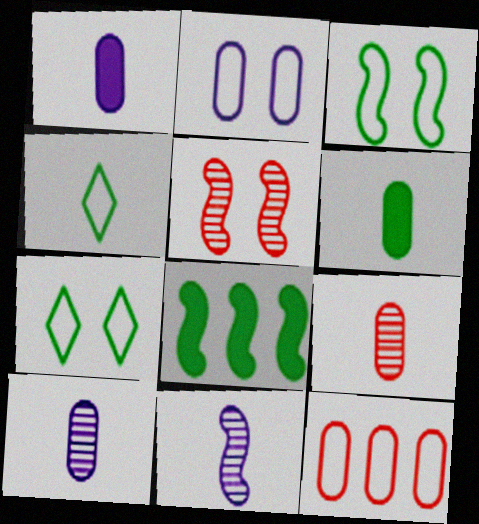[]